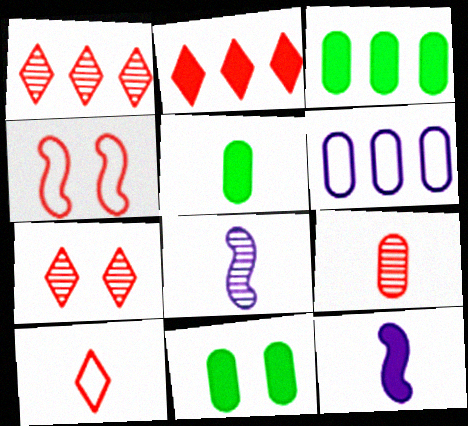[[2, 4, 9], 
[2, 7, 10], 
[2, 11, 12], 
[3, 5, 11], 
[5, 8, 10], 
[6, 9, 11]]